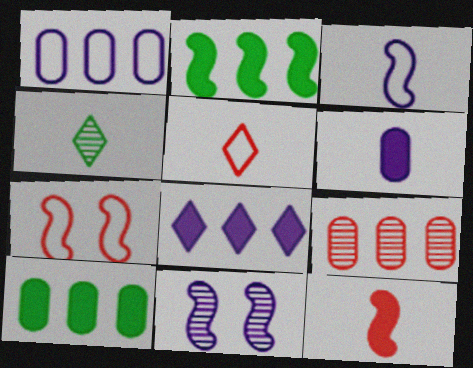[[1, 9, 10], 
[4, 9, 11], 
[5, 10, 11]]